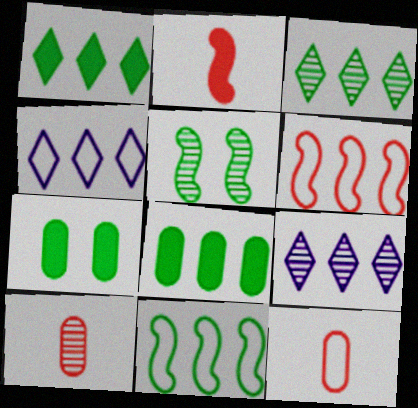[[3, 8, 11], 
[5, 9, 10], 
[6, 8, 9]]